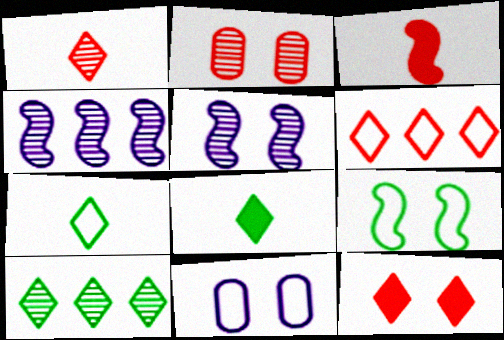[[1, 6, 12], 
[2, 3, 6], 
[3, 4, 9], 
[3, 10, 11]]